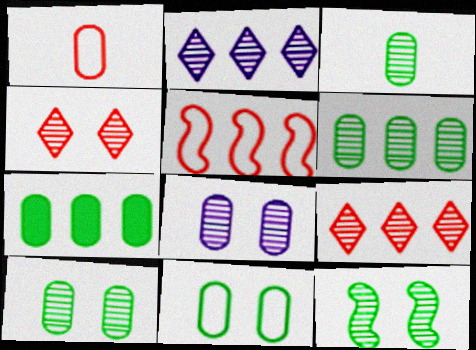[[1, 7, 8], 
[2, 5, 7], 
[3, 6, 10], 
[3, 7, 11], 
[4, 8, 12]]